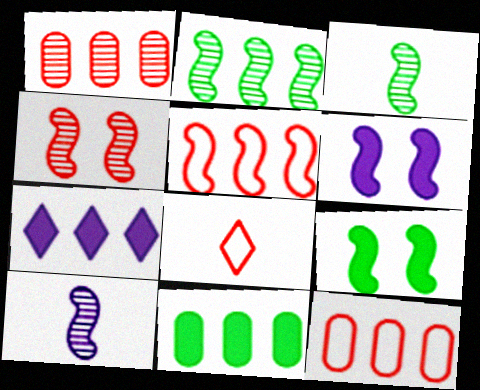[[2, 4, 10], 
[2, 7, 12], 
[3, 5, 6], 
[5, 9, 10]]